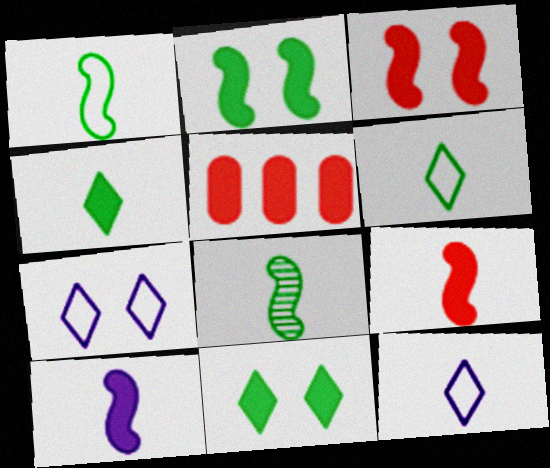[[5, 7, 8], 
[5, 10, 11]]